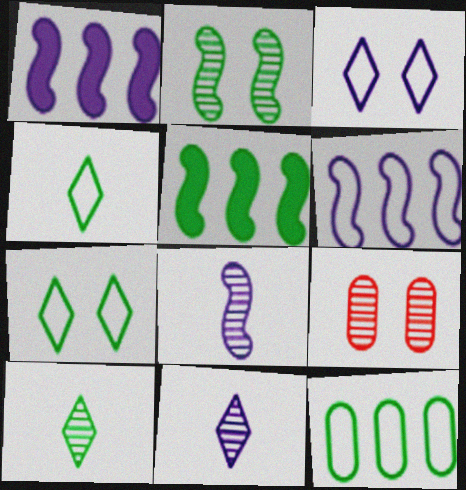[[1, 4, 9]]